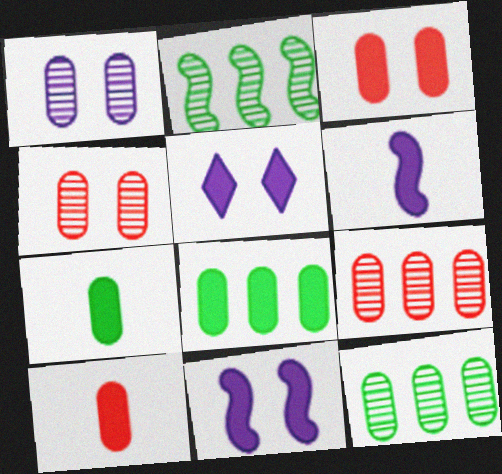[]